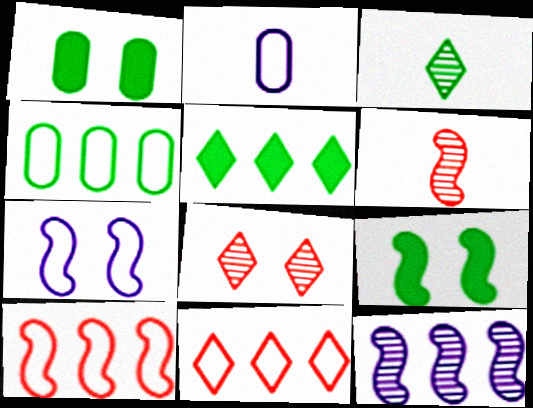[[1, 7, 8], 
[3, 4, 9]]